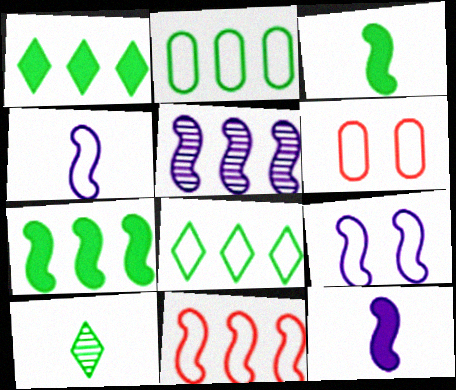[[4, 6, 8], 
[5, 7, 11], 
[5, 9, 12]]